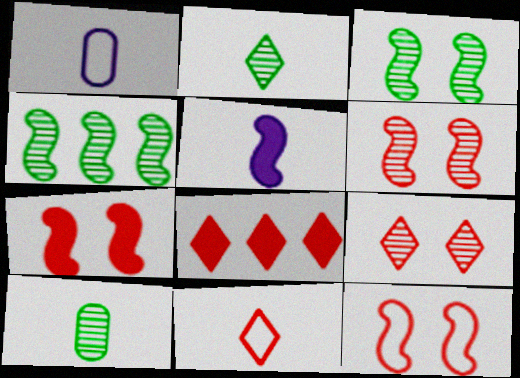[[1, 3, 8], 
[4, 5, 12], 
[5, 10, 11], 
[6, 7, 12], 
[8, 9, 11]]